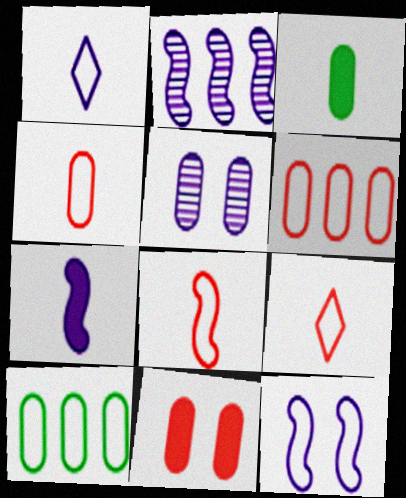[[2, 7, 12], 
[3, 5, 6], 
[4, 8, 9], 
[9, 10, 12]]